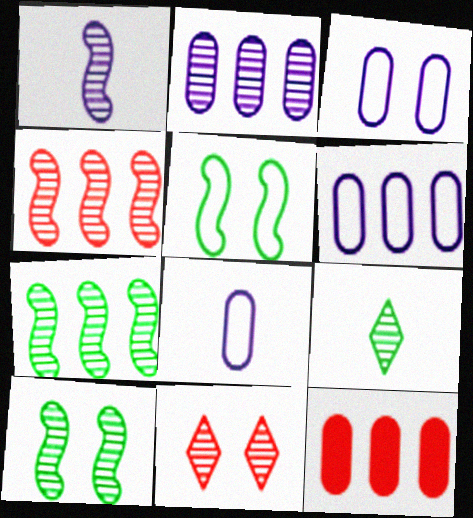[[1, 4, 10], 
[3, 6, 8]]